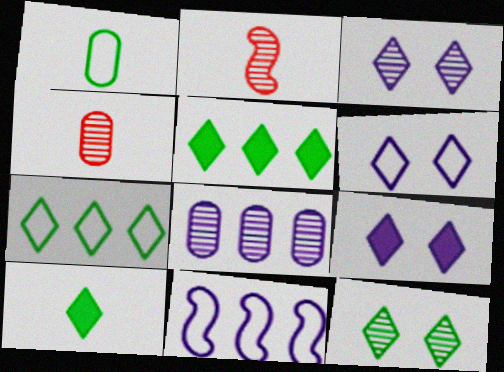[[2, 8, 12], 
[3, 6, 9], 
[7, 10, 12]]